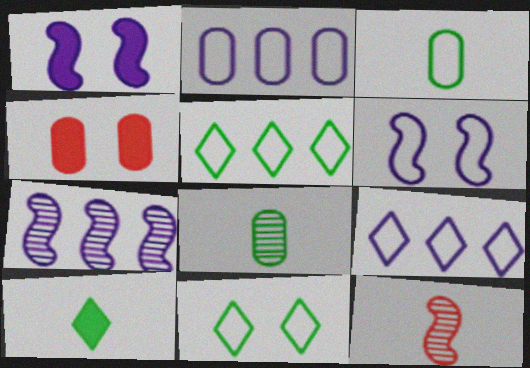[[2, 4, 8]]